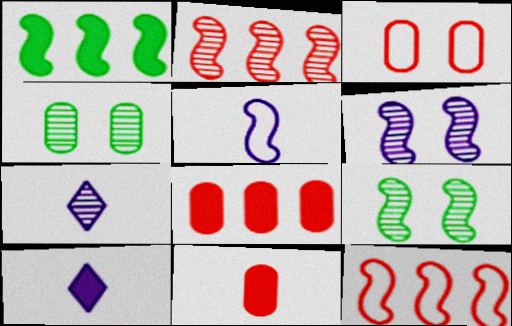[[1, 3, 7], 
[2, 4, 7], 
[4, 10, 12]]